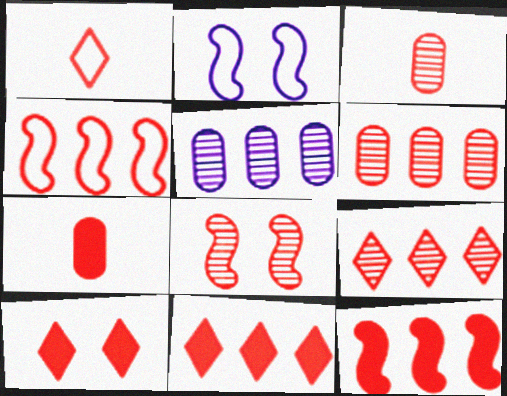[[1, 9, 10], 
[3, 4, 10], 
[3, 8, 9], 
[4, 6, 11], 
[7, 10, 12]]